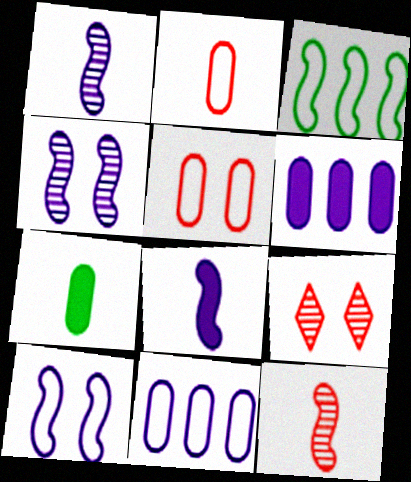[]